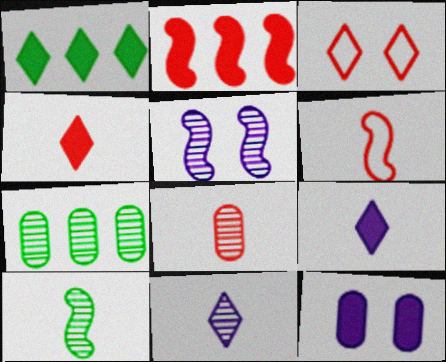[[1, 3, 11], 
[2, 3, 8], 
[4, 6, 8], 
[8, 10, 11]]